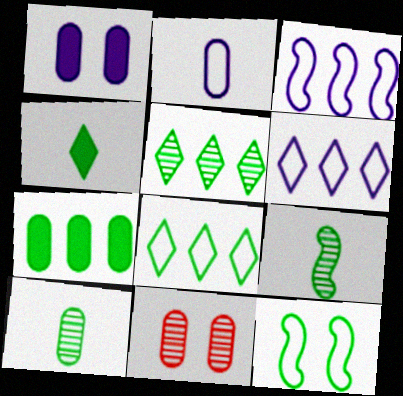[[2, 7, 11], 
[3, 4, 11]]